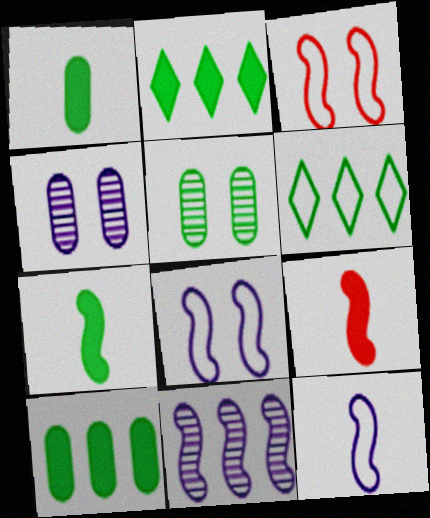[[3, 7, 11], 
[4, 6, 9], 
[5, 6, 7]]